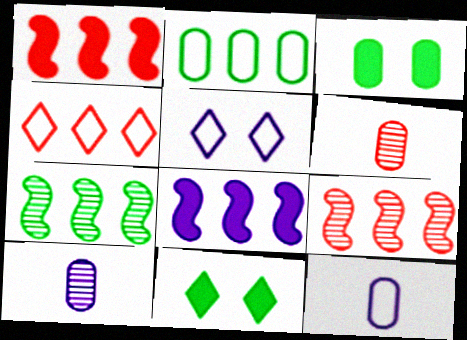[[5, 8, 10], 
[9, 11, 12]]